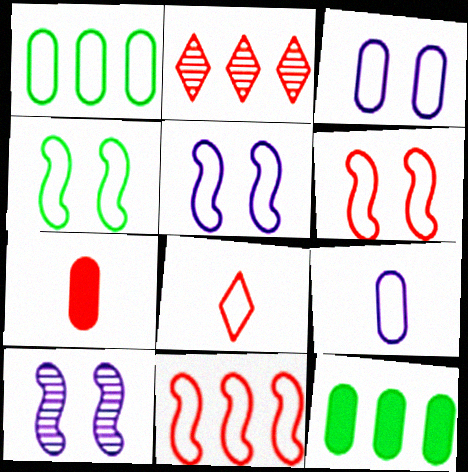[[1, 5, 8], 
[2, 6, 7], 
[4, 5, 6], 
[8, 10, 12]]